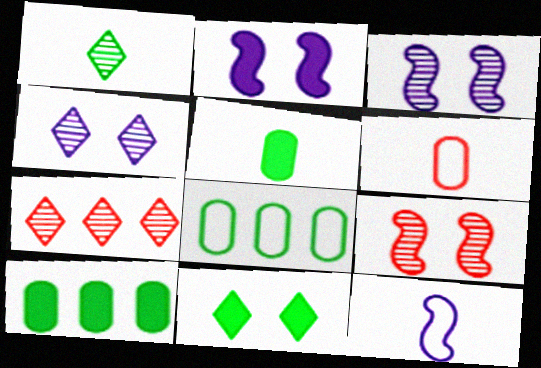[[1, 4, 7]]